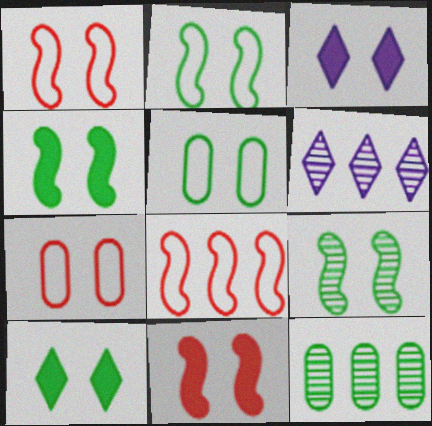[[2, 4, 9], 
[3, 7, 9], 
[5, 9, 10]]